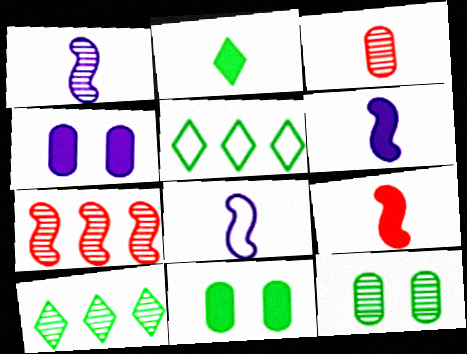[[1, 6, 8], 
[2, 3, 8]]